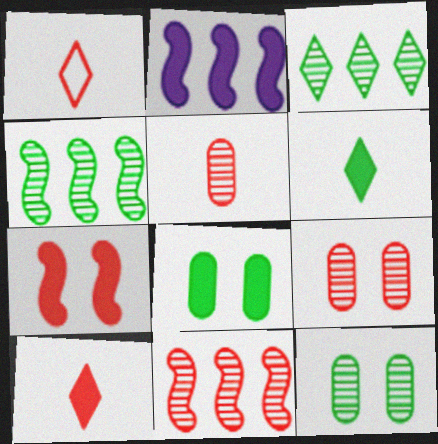[[1, 2, 12], 
[2, 8, 10]]